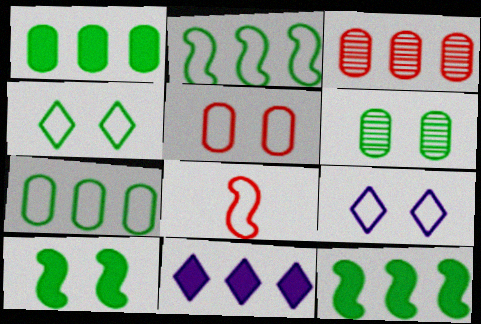[[2, 3, 11], 
[4, 6, 10], 
[6, 8, 11], 
[7, 8, 9]]